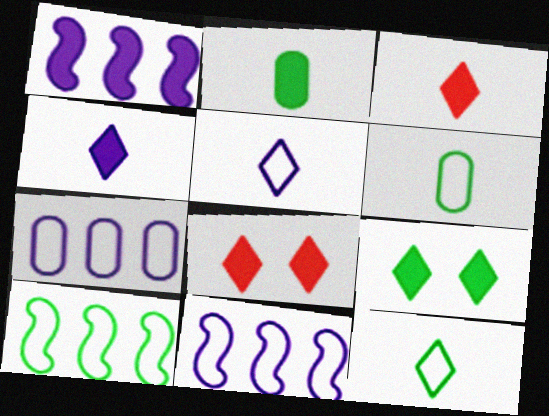[[1, 2, 8]]